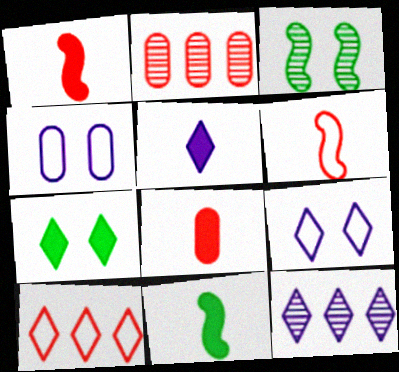[[2, 9, 11], 
[5, 8, 11], 
[5, 9, 12]]